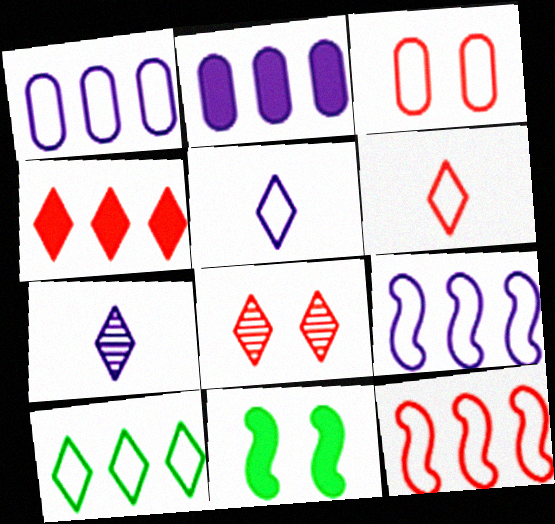[[1, 10, 12], 
[3, 6, 12], 
[4, 6, 8]]